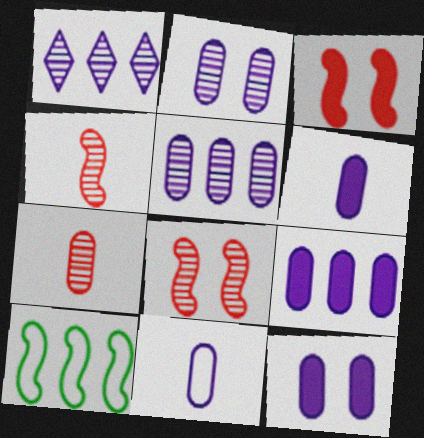[[2, 9, 11], 
[5, 11, 12], 
[6, 9, 12]]